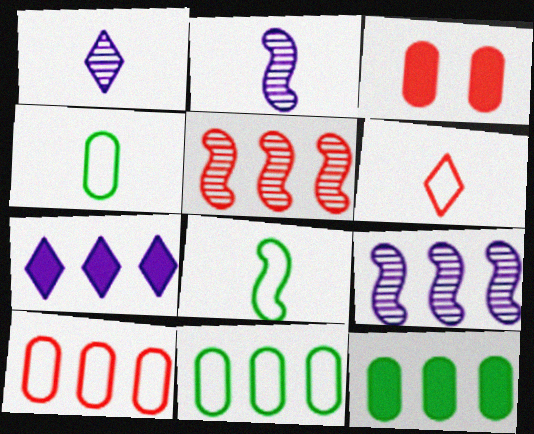[[3, 5, 6], 
[5, 7, 11]]